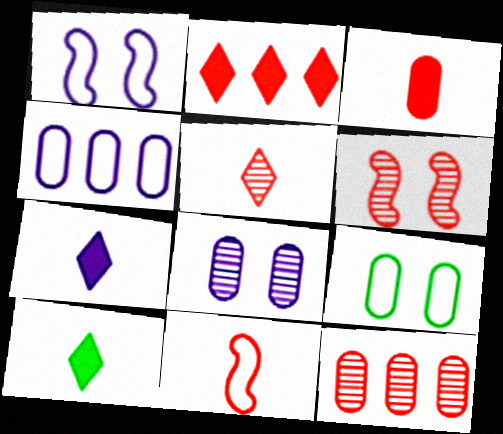[[1, 10, 12], 
[3, 5, 11], 
[4, 6, 10], 
[5, 6, 12]]